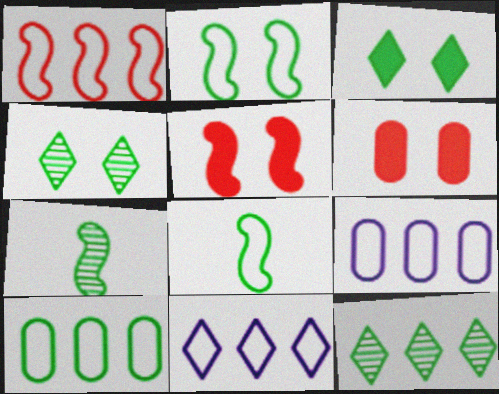[[1, 10, 11], 
[3, 7, 10], 
[6, 7, 11]]